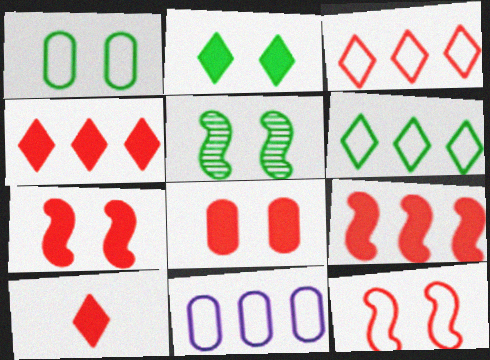[[1, 2, 5], 
[5, 10, 11], 
[8, 9, 10]]